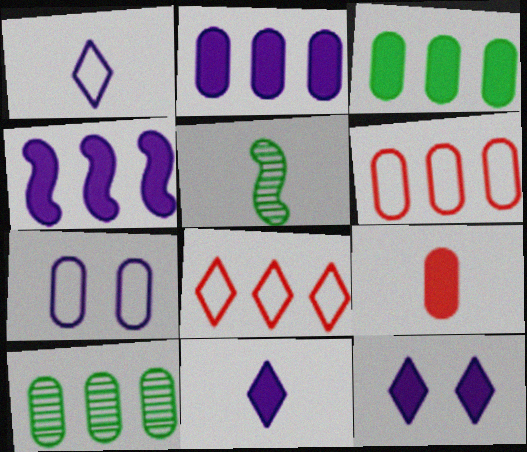[[1, 5, 9], 
[2, 6, 10], 
[4, 8, 10], 
[5, 6, 12], 
[7, 9, 10]]